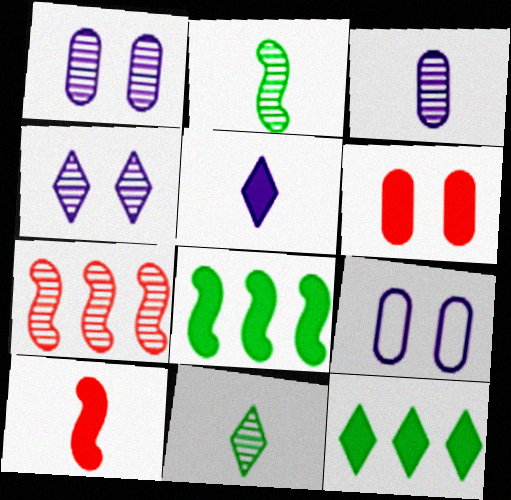[[1, 7, 11], 
[5, 6, 8]]